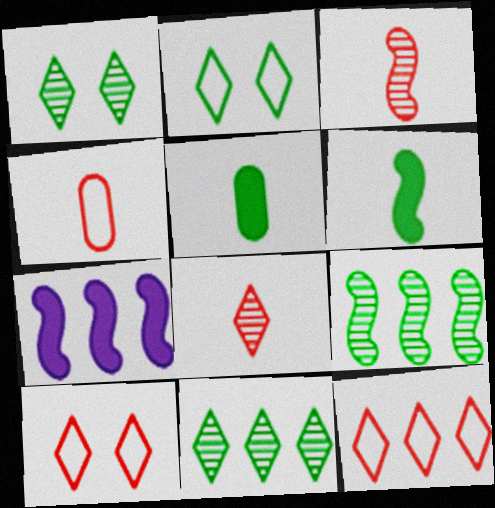[[1, 4, 7], 
[2, 5, 9]]